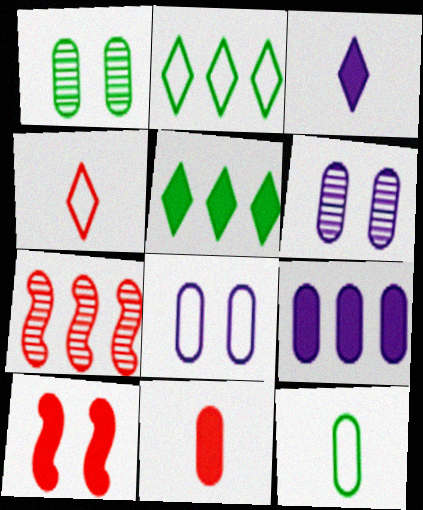[[2, 7, 9]]